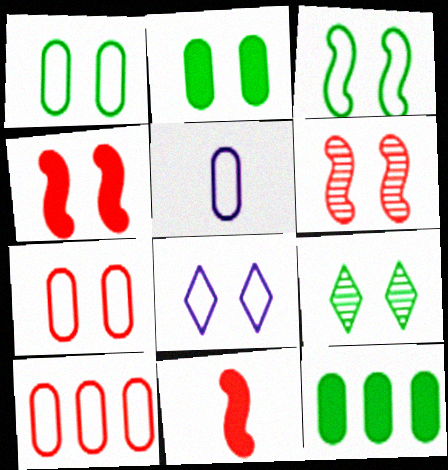[[1, 5, 10], 
[2, 3, 9], 
[2, 6, 8], 
[3, 7, 8]]